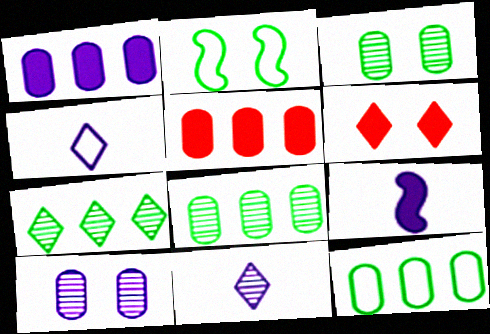[[2, 5, 11], 
[2, 6, 10], 
[4, 6, 7]]